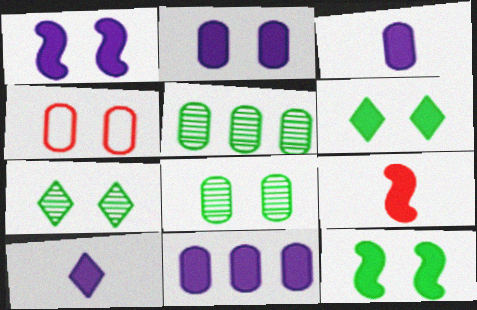[[1, 4, 7], 
[1, 10, 11], 
[2, 3, 11], 
[2, 4, 8], 
[3, 4, 5], 
[6, 9, 11]]